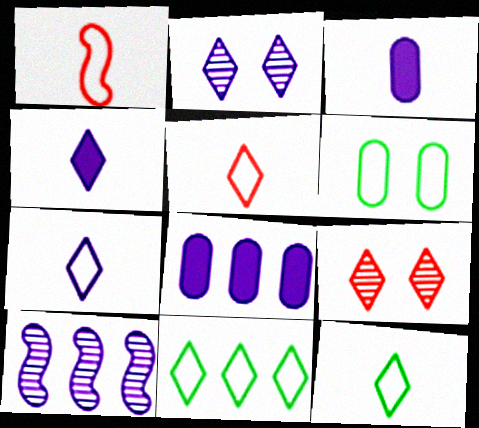[[4, 9, 11], 
[5, 7, 12]]